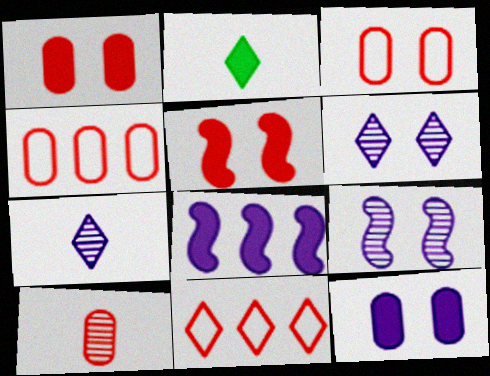[[1, 2, 8], 
[1, 4, 10], 
[2, 4, 9], 
[2, 6, 11], 
[5, 10, 11]]